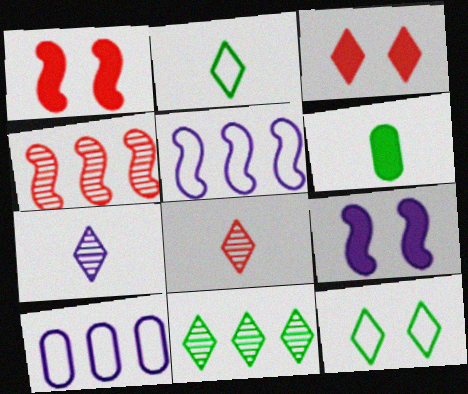[[7, 9, 10]]